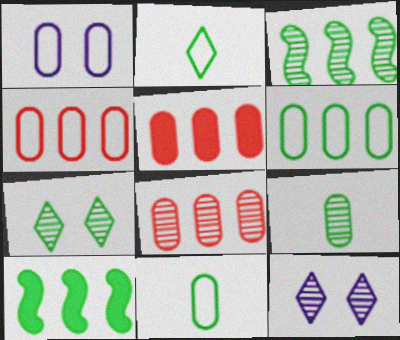[[1, 4, 11], 
[1, 5, 9], 
[3, 7, 9], 
[4, 5, 8], 
[7, 10, 11]]